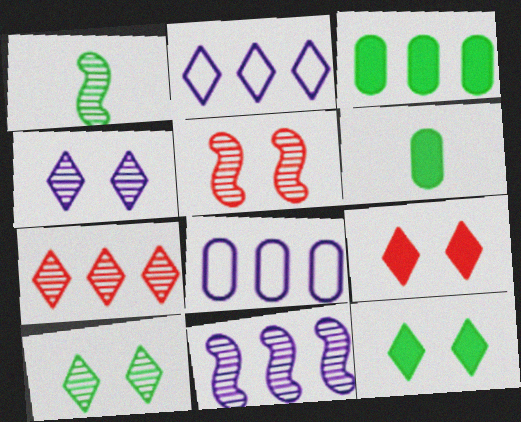[[1, 5, 11], 
[1, 8, 9], 
[2, 5, 6]]